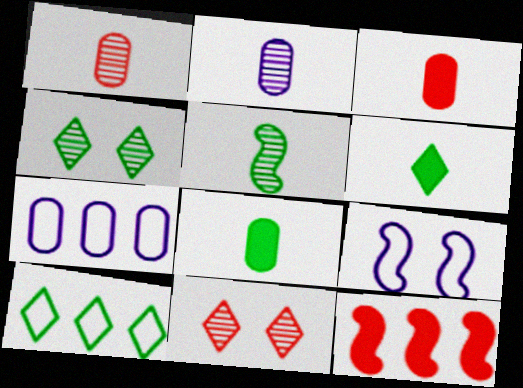[[4, 6, 10], 
[5, 9, 12]]